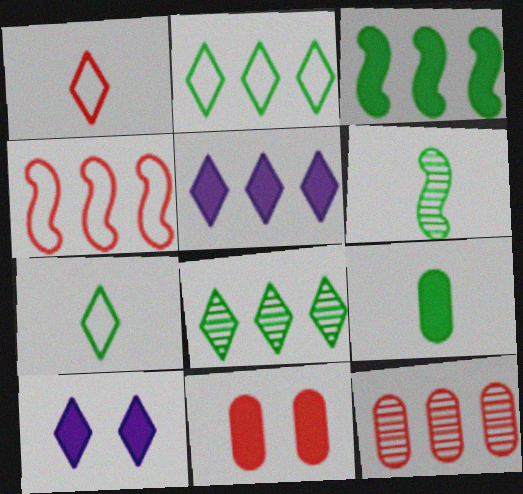[[1, 8, 10], 
[6, 7, 9]]